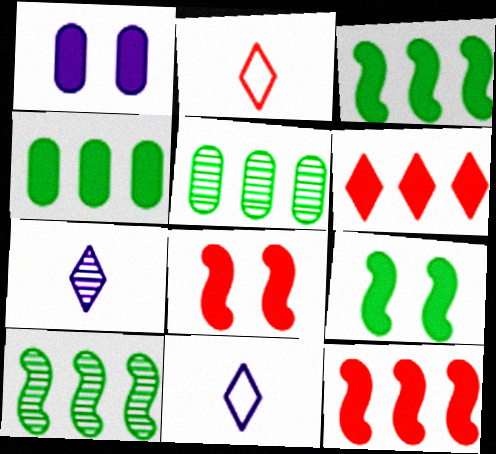[[1, 2, 10], 
[5, 8, 11]]